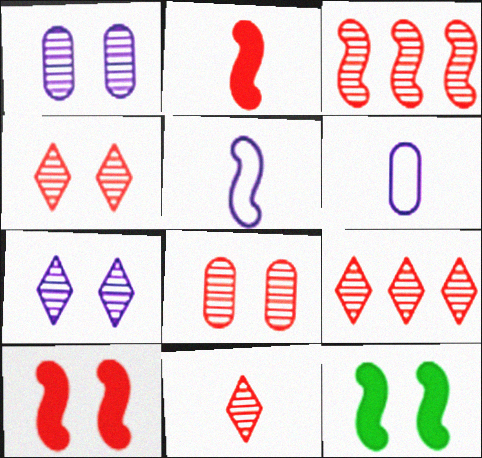[[3, 5, 12], 
[3, 8, 11], 
[4, 9, 11], 
[6, 9, 12]]